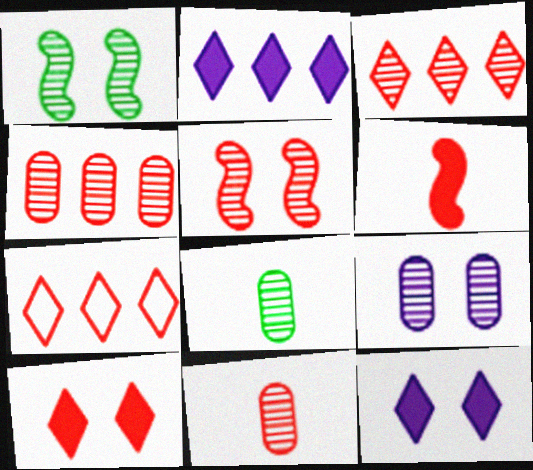[[3, 5, 11], 
[4, 8, 9]]